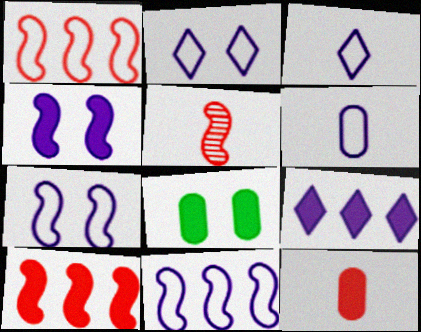[[2, 6, 11]]